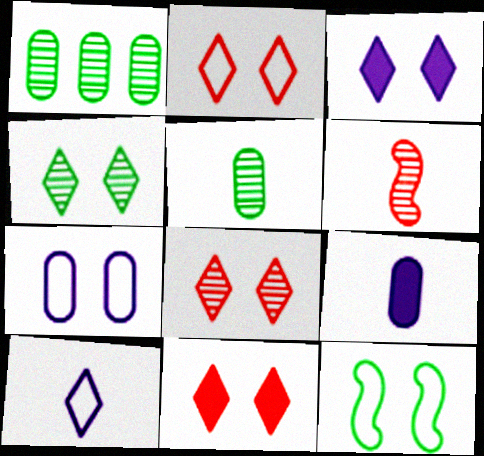[[2, 3, 4], 
[2, 7, 12], 
[2, 8, 11]]